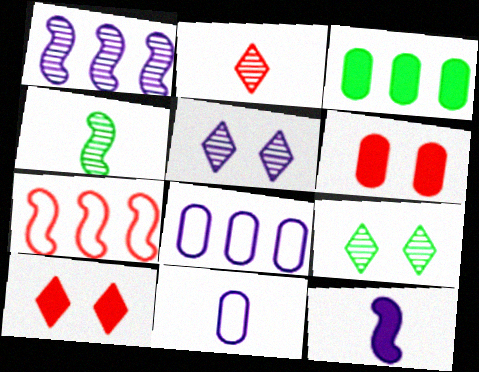[[2, 6, 7], 
[3, 10, 12], 
[4, 8, 10], 
[5, 8, 12]]